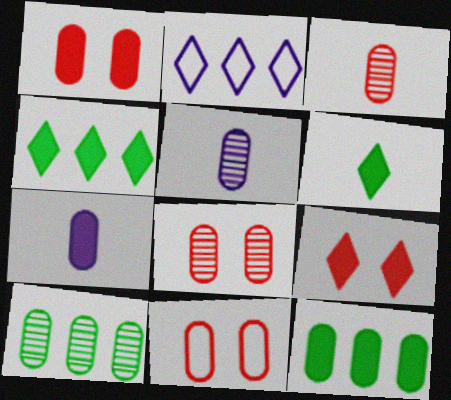[[1, 7, 12], 
[1, 8, 11], 
[5, 8, 10], 
[5, 11, 12], 
[7, 10, 11]]